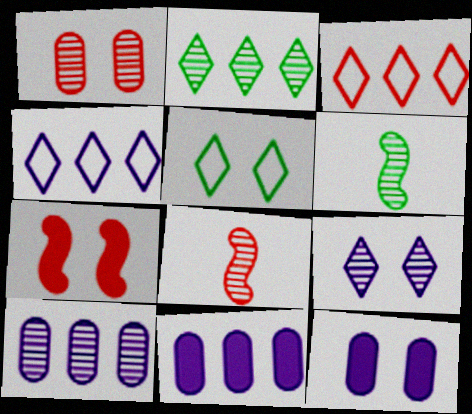[[3, 6, 12], 
[5, 8, 11]]